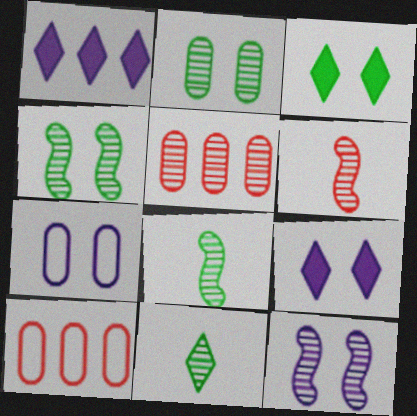[[5, 11, 12], 
[7, 9, 12], 
[8, 9, 10]]